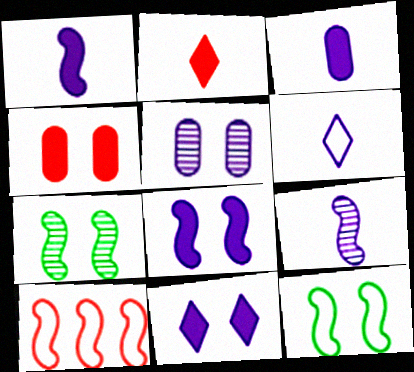[[1, 7, 10], 
[3, 6, 9]]